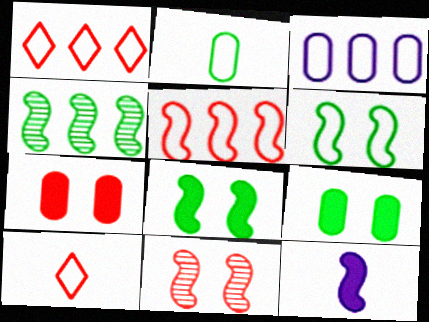[[3, 6, 10]]